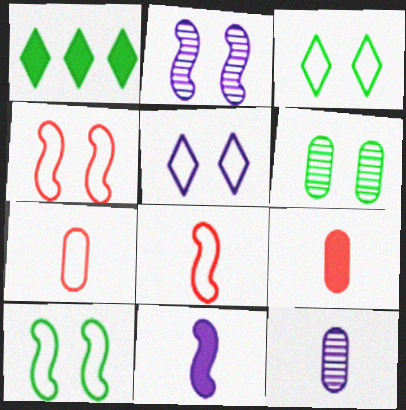[[1, 2, 7], 
[1, 4, 12]]